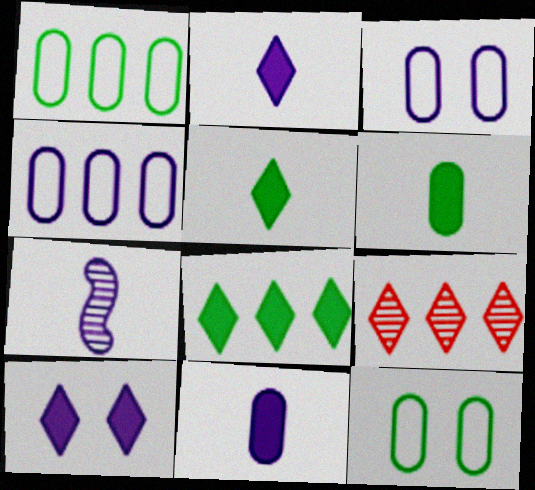[[4, 7, 10]]